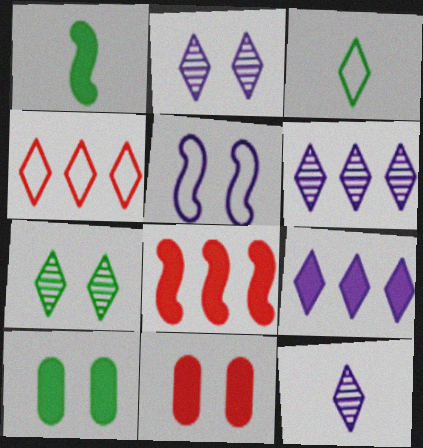[[1, 9, 11], 
[2, 6, 12], 
[5, 7, 11]]